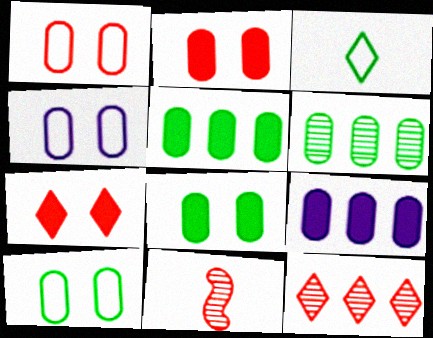[[1, 4, 10]]